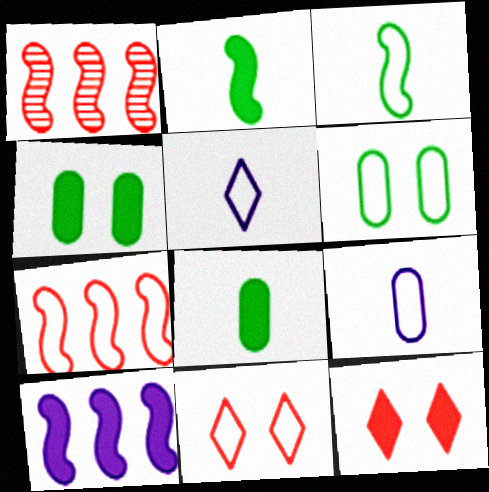[[1, 4, 5], 
[5, 6, 7], 
[8, 10, 12]]